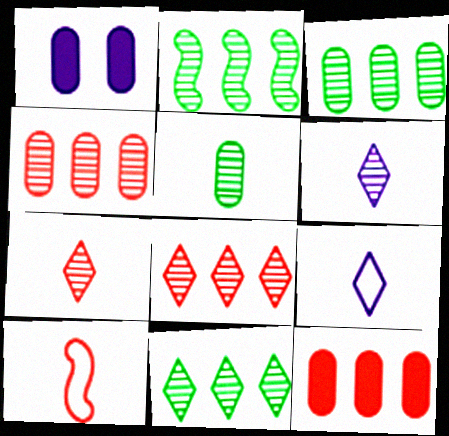[[1, 10, 11], 
[2, 3, 11]]